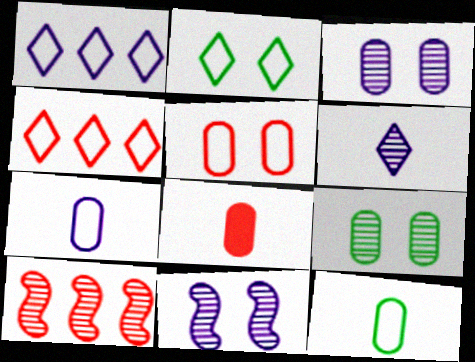[[6, 9, 10]]